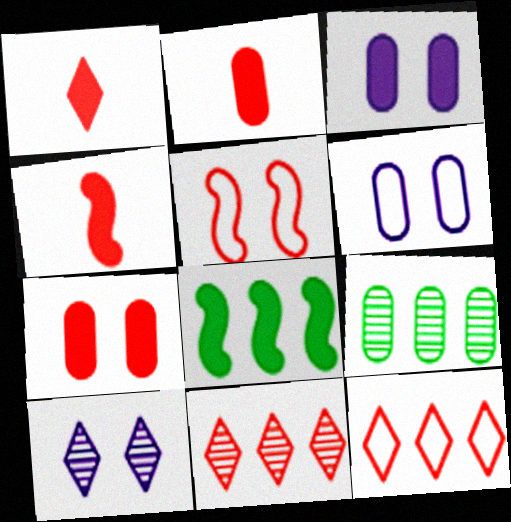[[1, 2, 4], 
[1, 3, 8], 
[2, 5, 11], 
[2, 6, 9]]